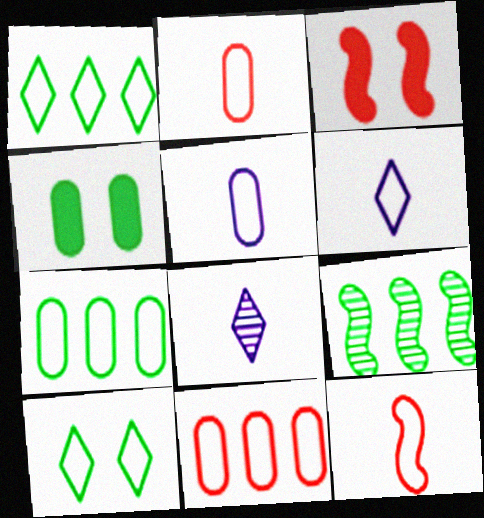[[3, 7, 8]]